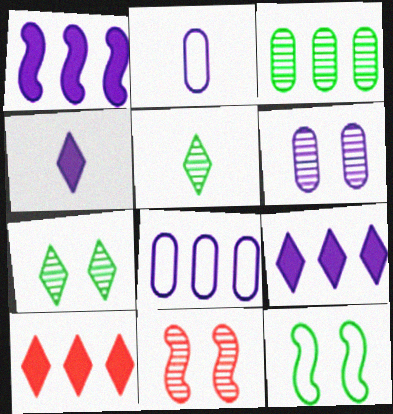[[6, 7, 11]]